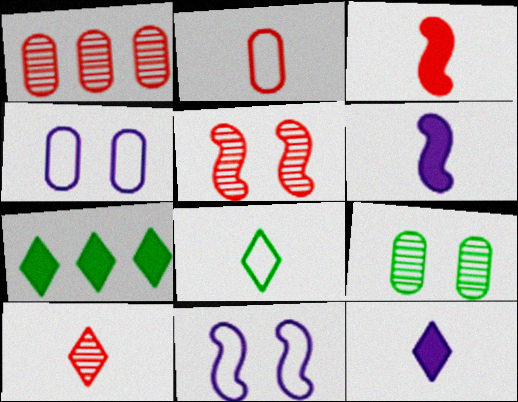[[1, 5, 10], 
[2, 3, 10], 
[8, 10, 12]]